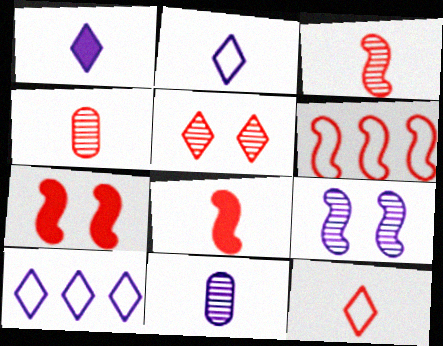[[3, 6, 7], 
[4, 8, 12]]